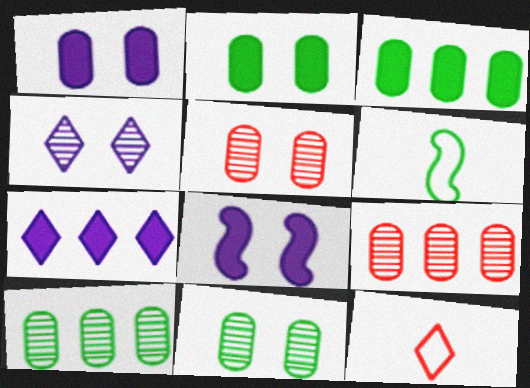[[5, 6, 7], 
[8, 10, 12]]